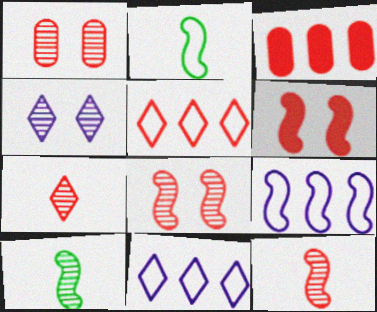[[2, 3, 4], 
[6, 9, 10]]